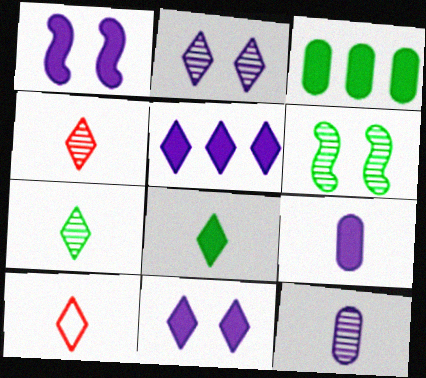[[1, 5, 9]]